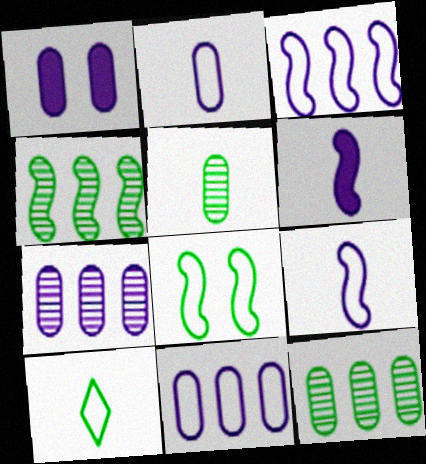[[1, 2, 7]]